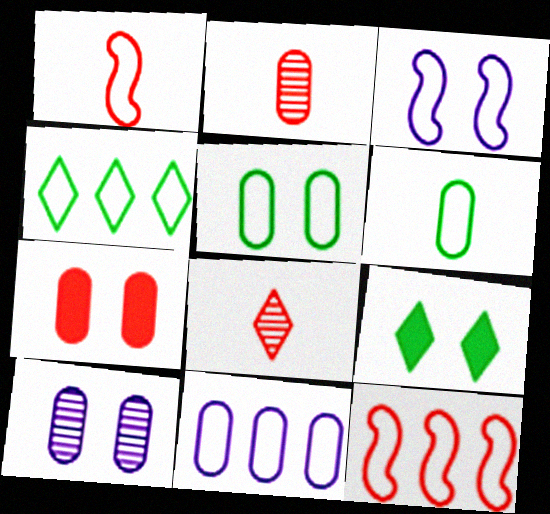[[4, 11, 12], 
[5, 7, 10], 
[7, 8, 12]]